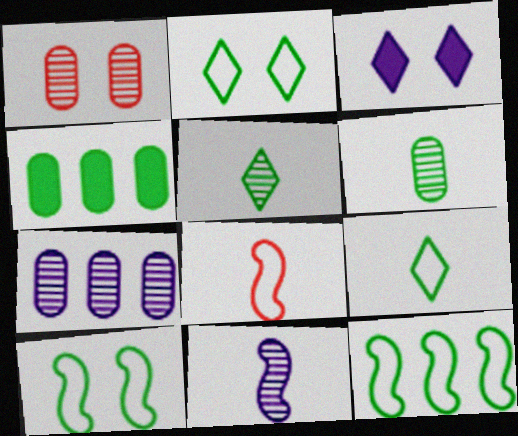[[1, 3, 10], 
[1, 6, 7], 
[4, 5, 10]]